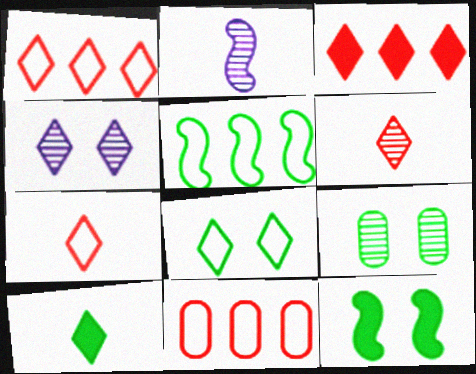[[1, 4, 10], 
[5, 9, 10], 
[8, 9, 12]]